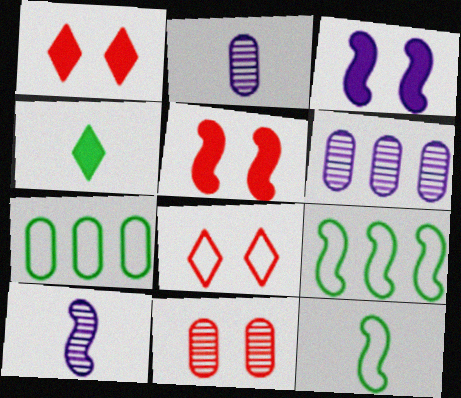[[1, 2, 9], 
[1, 6, 12], 
[1, 7, 10], 
[5, 8, 11], 
[5, 9, 10]]